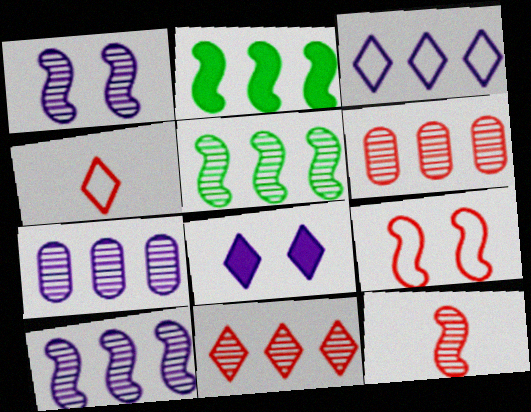[[1, 5, 12], 
[2, 3, 6], 
[5, 7, 11]]